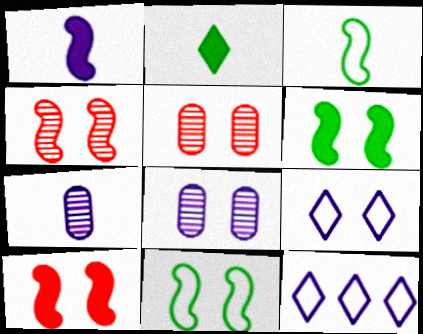[[1, 8, 12], 
[5, 6, 9]]